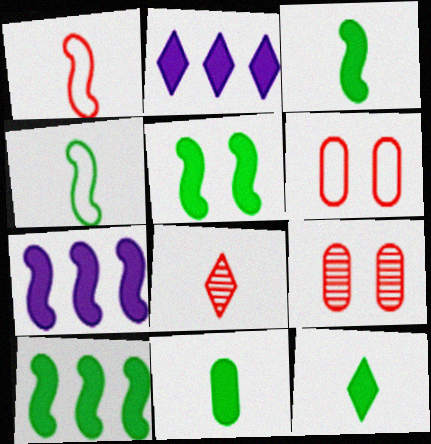[[2, 4, 9], 
[3, 5, 10], 
[3, 11, 12]]